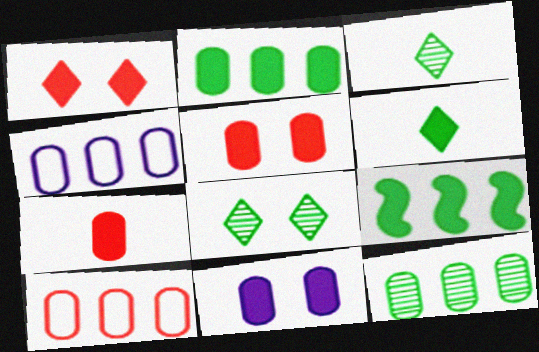[[2, 7, 11]]